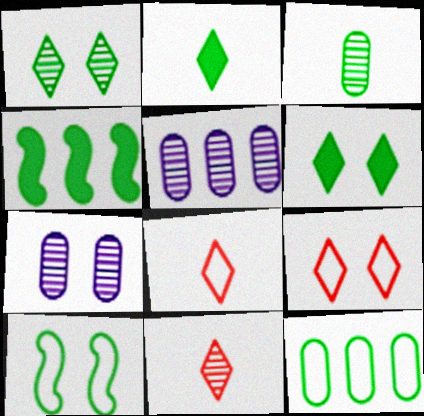[[4, 7, 8]]